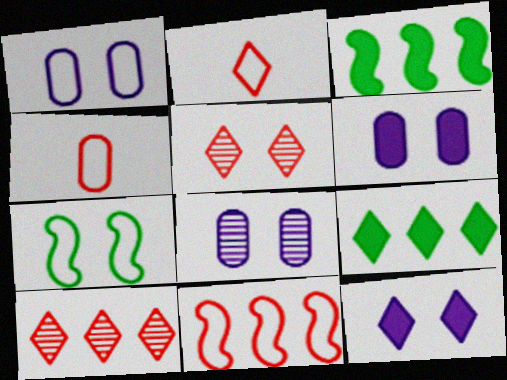[[1, 6, 8], 
[2, 3, 8], 
[5, 6, 7]]